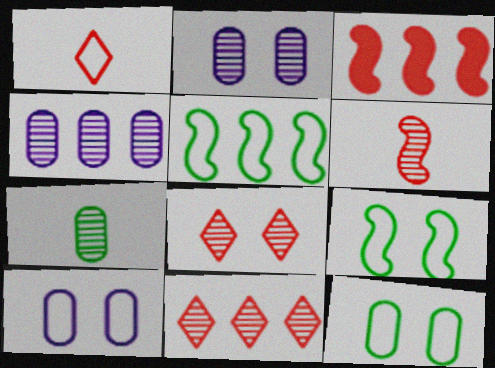[[1, 5, 10]]